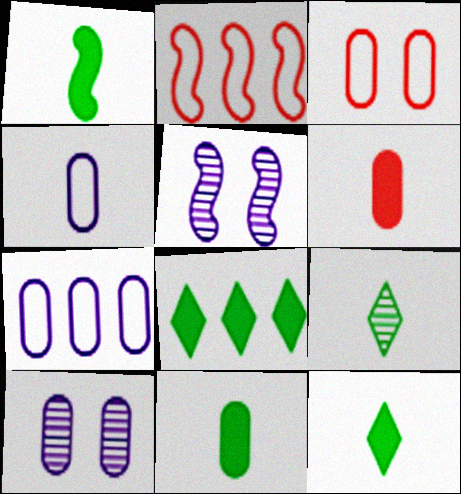[[1, 2, 5], 
[1, 11, 12], 
[2, 10, 12]]